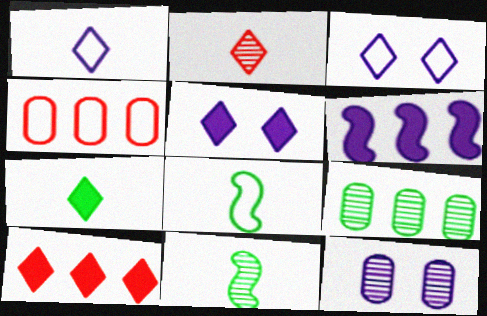[[1, 2, 7], 
[1, 6, 12], 
[3, 4, 8], 
[4, 5, 11], 
[5, 7, 10], 
[8, 10, 12]]